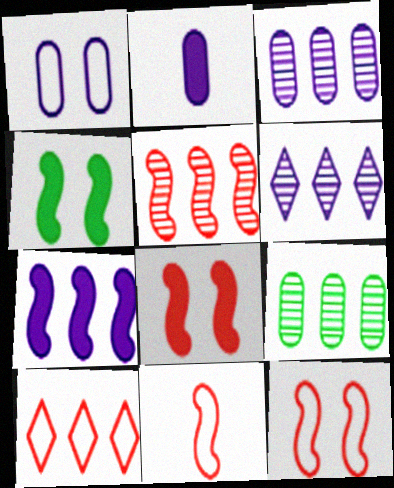[[1, 2, 3], 
[5, 6, 9], 
[5, 8, 11], 
[7, 9, 10]]